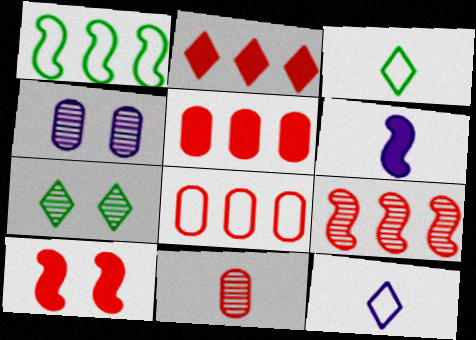[[2, 7, 12], 
[2, 8, 9], 
[3, 6, 11], 
[6, 7, 8]]